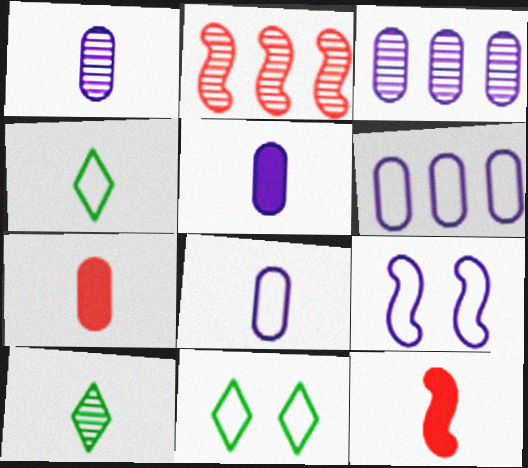[[1, 4, 12], 
[1, 5, 8], 
[2, 5, 11], 
[3, 11, 12], 
[8, 10, 12]]